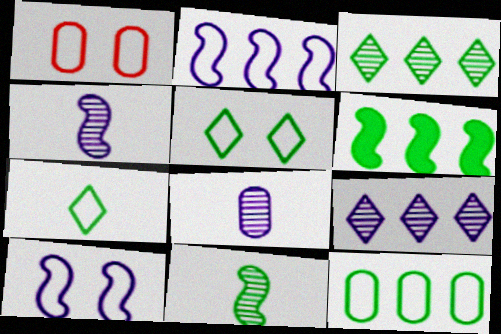[[1, 2, 7], 
[1, 5, 10], 
[3, 6, 12]]